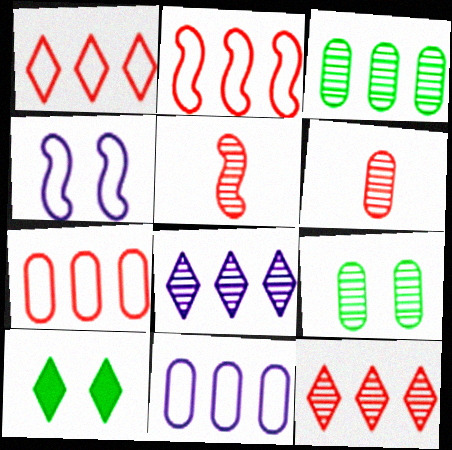[[1, 2, 7], 
[5, 8, 9], 
[5, 10, 11]]